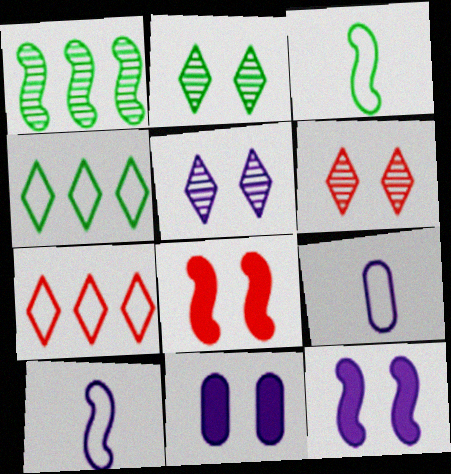[[1, 8, 10], 
[2, 5, 6]]